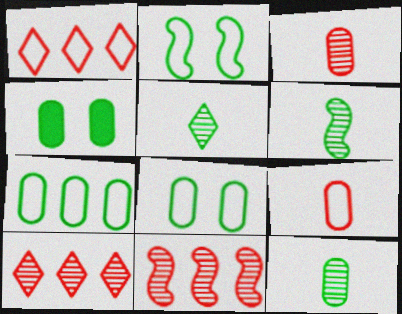[[4, 7, 12], 
[5, 6, 12]]